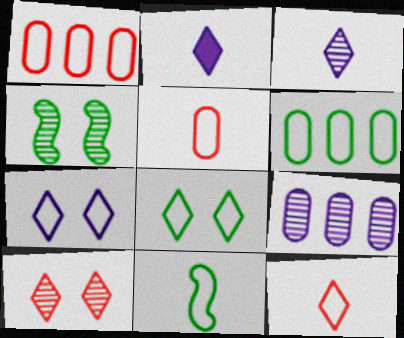[[1, 2, 4], 
[1, 7, 11], 
[6, 8, 11]]